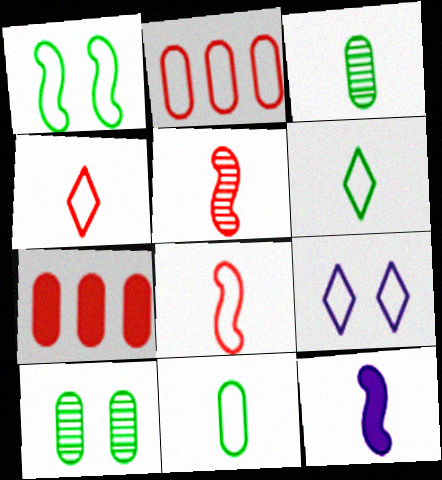[[3, 4, 12]]